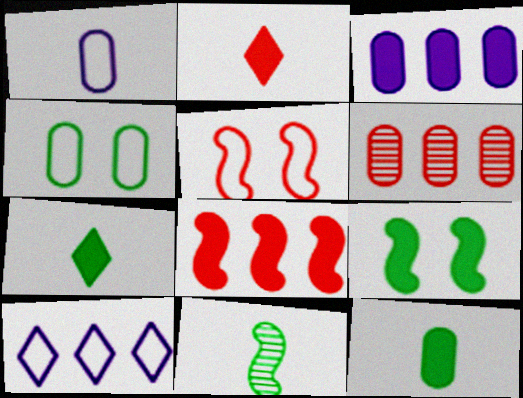[[1, 2, 11], 
[2, 3, 9], 
[2, 5, 6]]